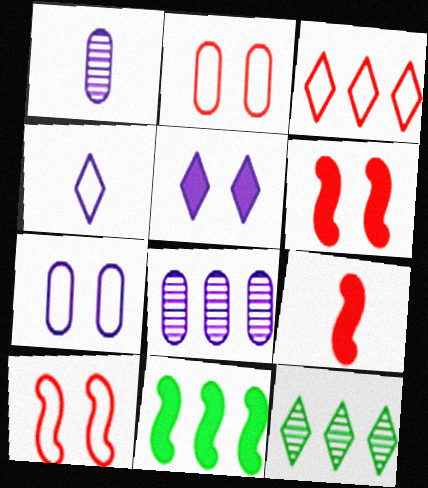[[3, 8, 11], 
[7, 9, 12]]